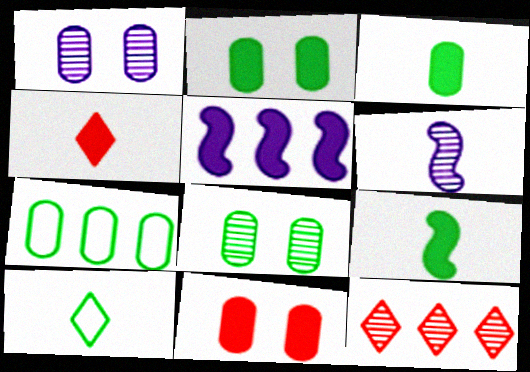[[2, 4, 5], 
[3, 7, 8], 
[5, 7, 12], 
[6, 8, 12]]